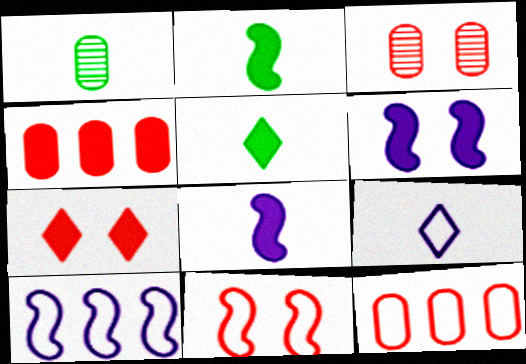[[1, 7, 10], 
[3, 5, 10], 
[3, 7, 11], 
[4, 5, 6]]